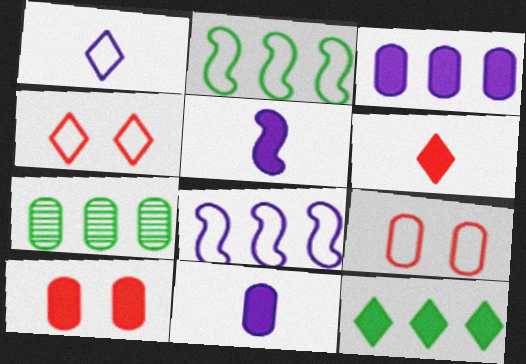[[1, 2, 9], 
[2, 7, 12], 
[4, 5, 7], 
[5, 10, 12], 
[7, 9, 11]]